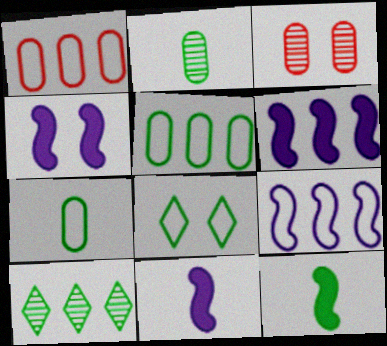[[1, 6, 10], 
[3, 4, 8], 
[4, 6, 11]]